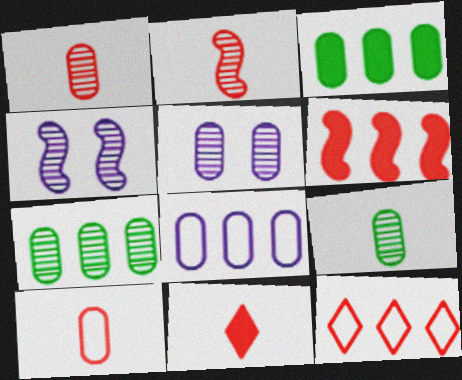[[1, 5, 7], 
[2, 10, 11], 
[3, 5, 10]]